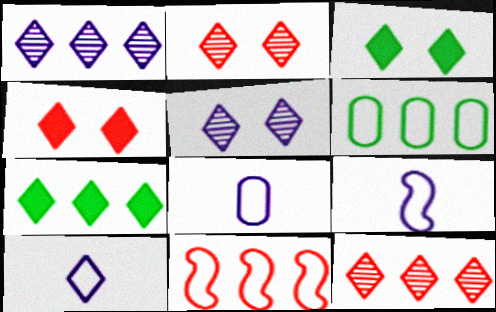[[2, 7, 10], 
[3, 10, 12], 
[8, 9, 10]]